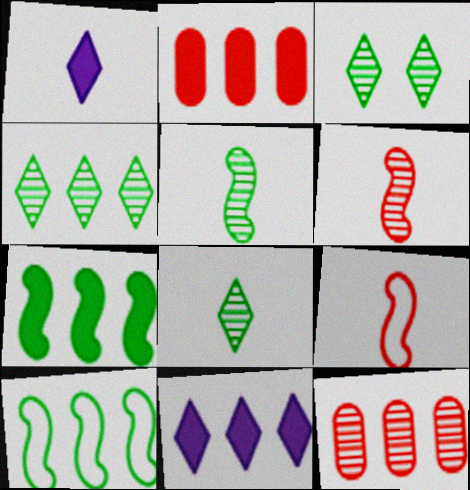[[2, 7, 11], 
[3, 4, 8], 
[10, 11, 12]]